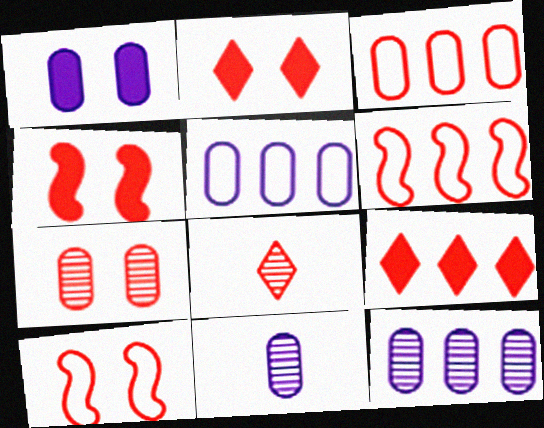[[1, 5, 11], 
[2, 7, 10], 
[3, 4, 8]]